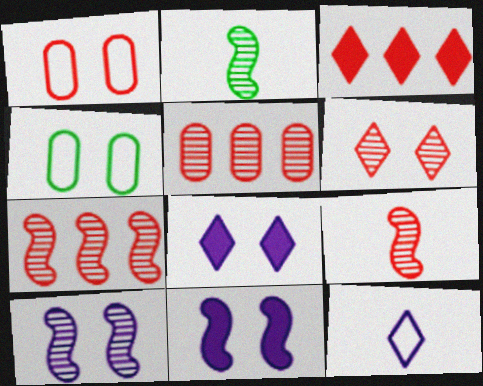[[1, 3, 9], 
[2, 7, 10], 
[4, 6, 11], 
[5, 6, 9]]